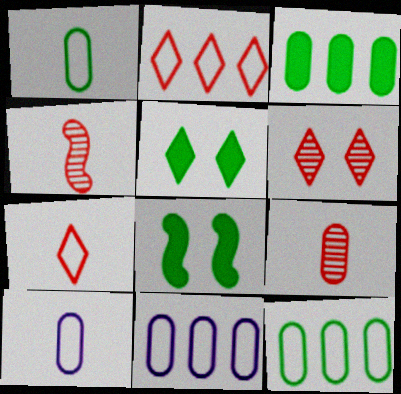[[4, 5, 11]]